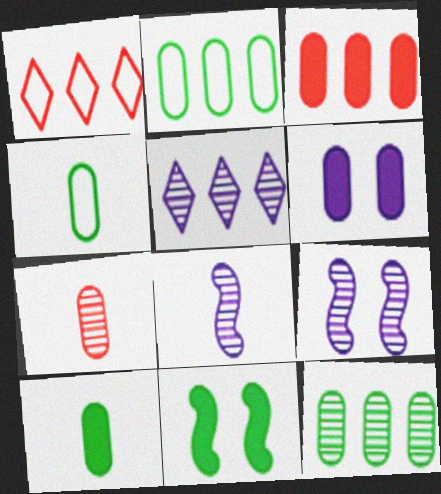[[1, 9, 10], 
[2, 6, 7], 
[3, 6, 10]]